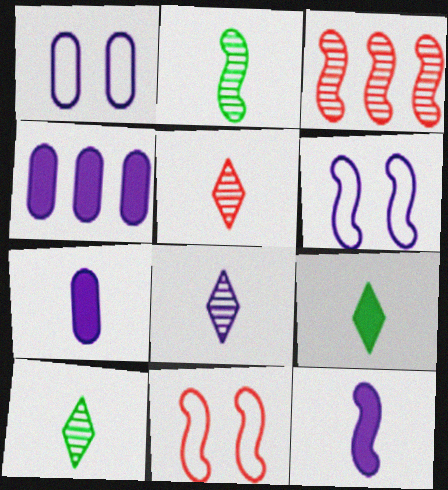[[1, 3, 9], 
[4, 6, 8], 
[4, 10, 11], 
[5, 8, 10]]